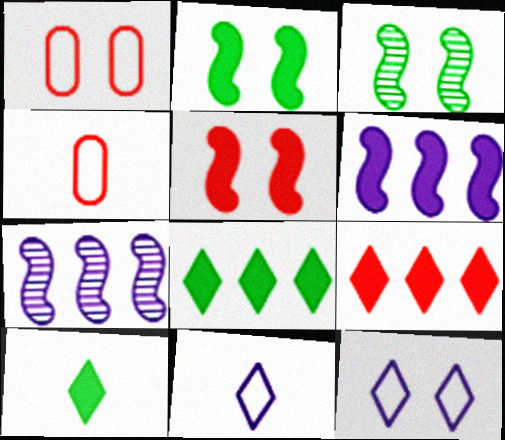[[1, 7, 10]]